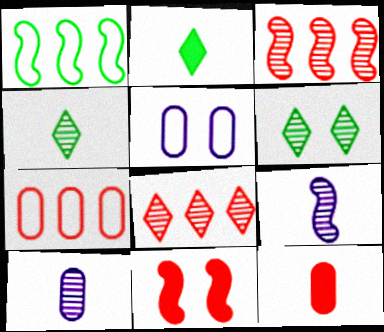[[1, 9, 11], 
[2, 3, 5], 
[3, 6, 10], 
[5, 6, 11]]